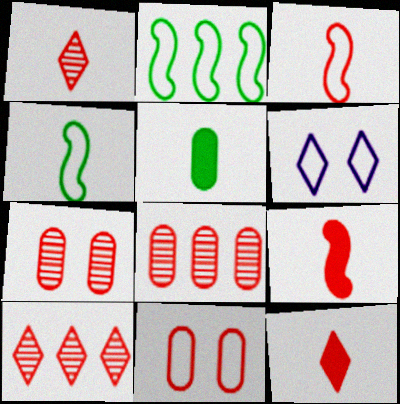[[9, 10, 11]]